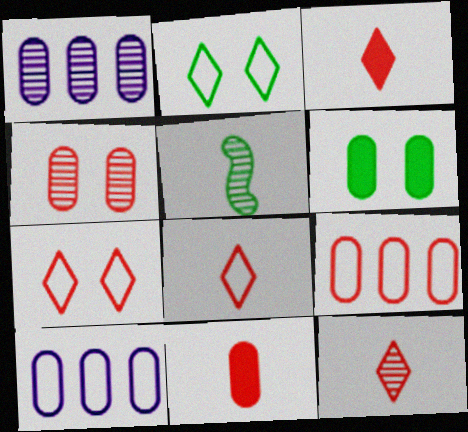[[3, 8, 12], 
[4, 9, 11]]